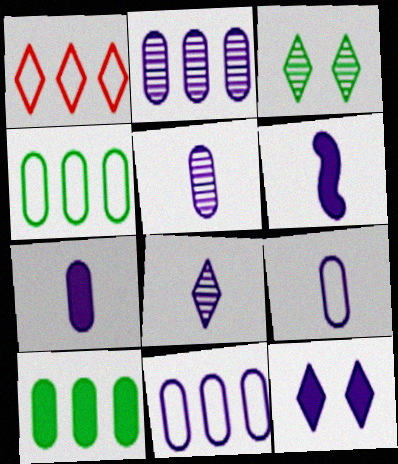[[5, 7, 9], 
[6, 8, 9]]